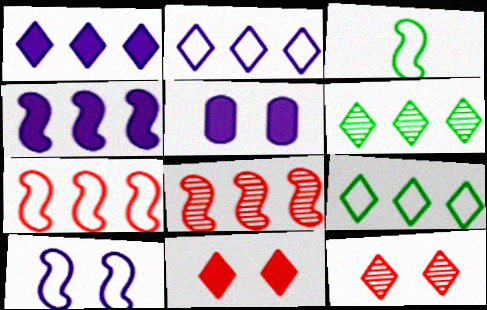[[3, 7, 10]]